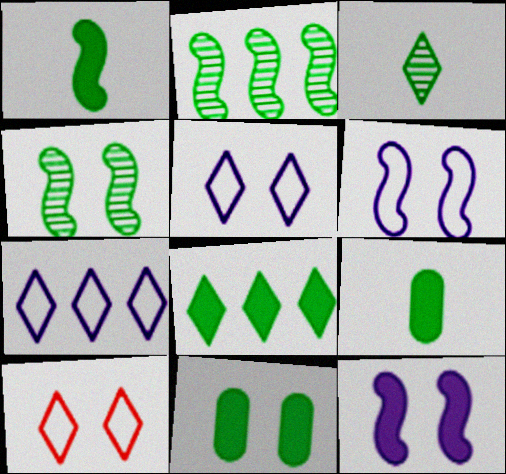[[1, 8, 11]]